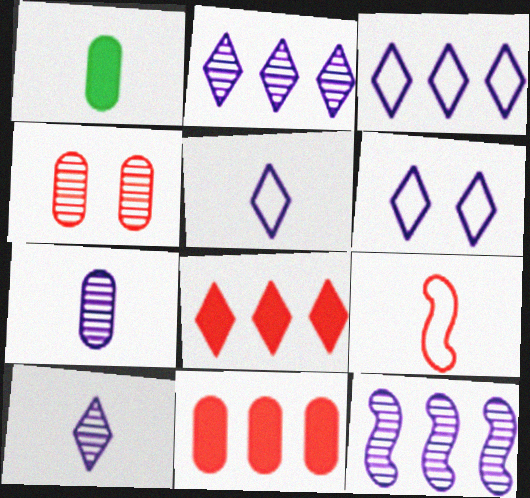[[1, 9, 10], 
[3, 5, 6], 
[4, 8, 9]]